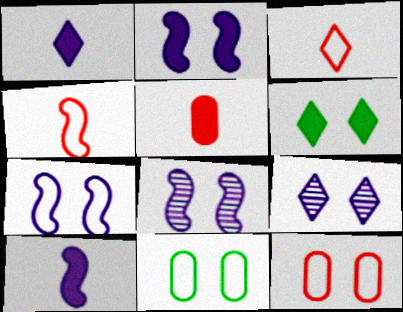[[2, 7, 8], 
[6, 8, 12]]